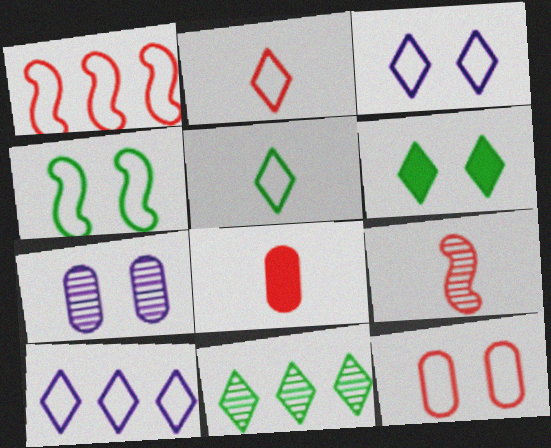[[1, 2, 12], 
[2, 8, 9], 
[3, 4, 12], 
[5, 6, 11], 
[7, 9, 11]]